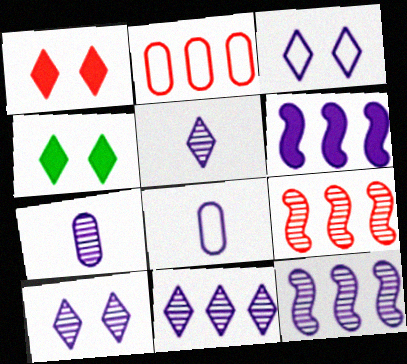[[3, 6, 7], 
[4, 8, 9], 
[5, 10, 11], 
[6, 8, 10], 
[7, 10, 12]]